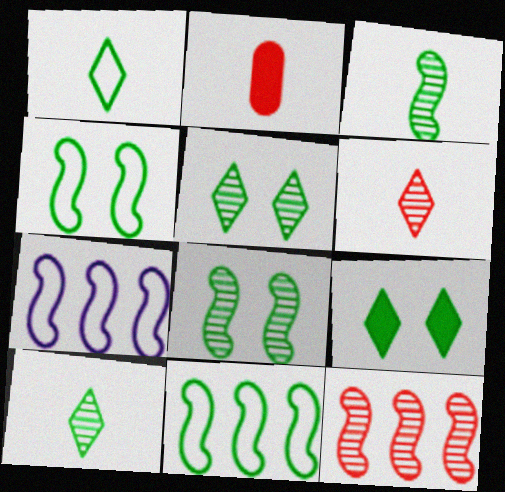[[2, 5, 7]]